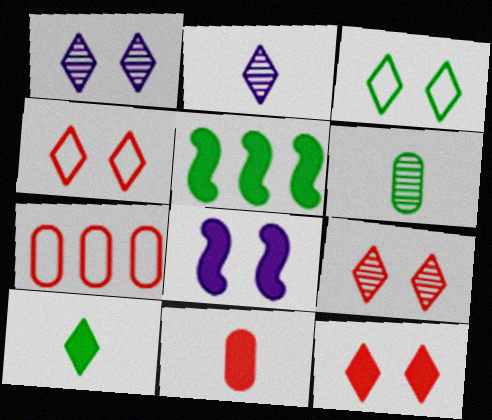[[1, 3, 12], 
[3, 5, 6], 
[4, 9, 12]]